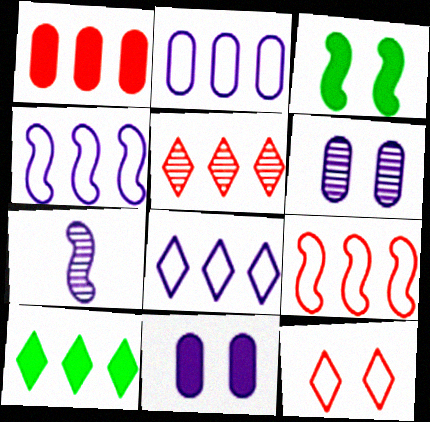[[1, 5, 9], 
[2, 4, 8], 
[3, 6, 12], 
[3, 7, 9], 
[5, 8, 10], 
[7, 8, 11]]